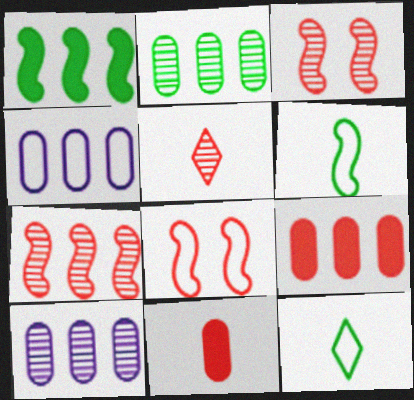[[2, 4, 9], 
[4, 8, 12], 
[5, 8, 9]]